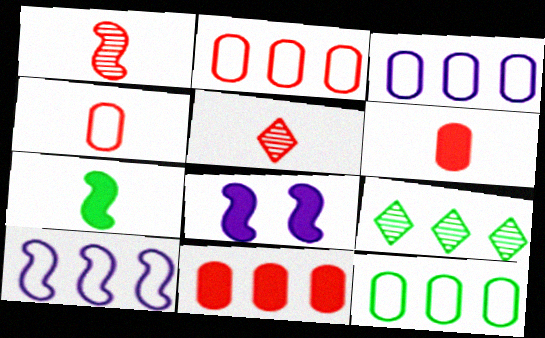[[2, 3, 12], 
[4, 8, 9], 
[5, 8, 12], 
[9, 10, 11]]